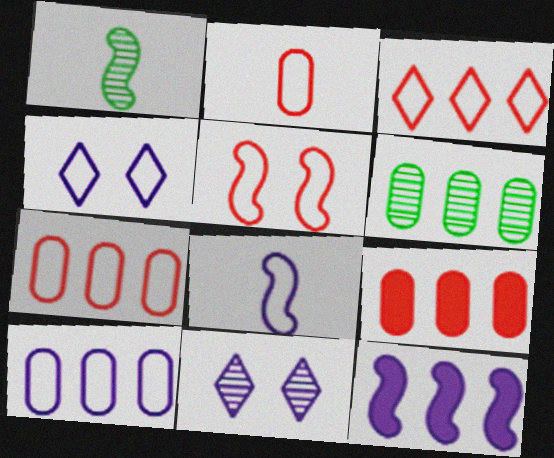[[1, 4, 9], 
[1, 5, 12], 
[2, 3, 5], 
[3, 6, 12], 
[4, 8, 10], 
[6, 9, 10]]